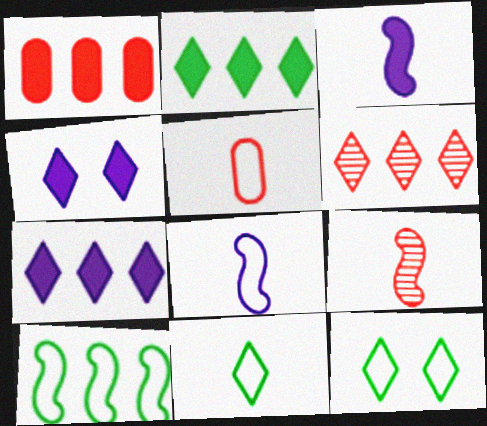[[4, 6, 11], 
[5, 8, 11]]